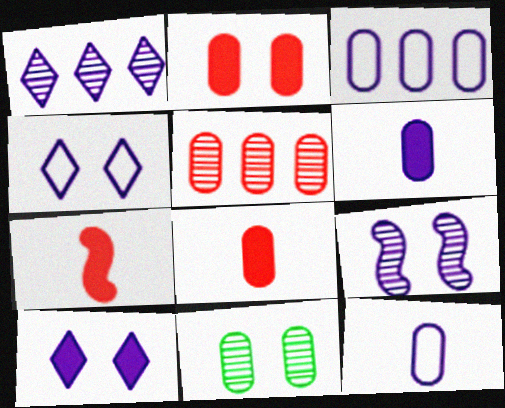[[3, 8, 11]]